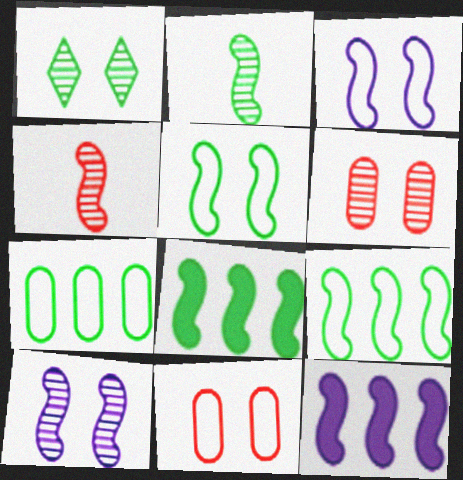[[1, 6, 10], 
[2, 5, 8], 
[3, 4, 8], 
[4, 5, 12]]